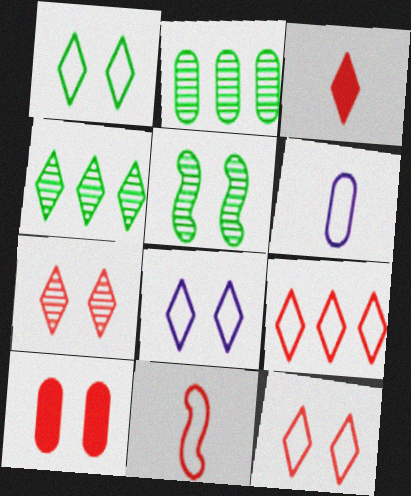[[1, 8, 12], 
[2, 6, 10], 
[3, 4, 8], 
[3, 7, 9], 
[5, 8, 10]]